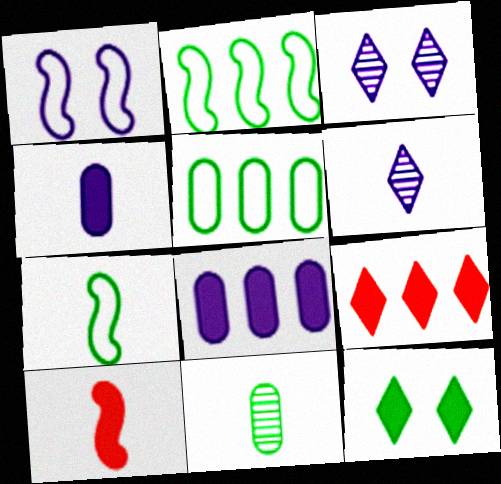[[1, 6, 8], 
[1, 9, 11], 
[2, 11, 12], 
[3, 5, 10], 
[8, 10, 12]]